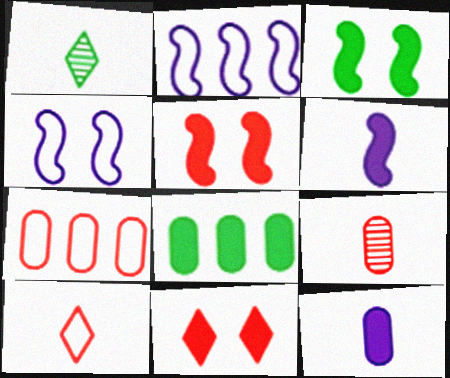[[6, 8, 11]]